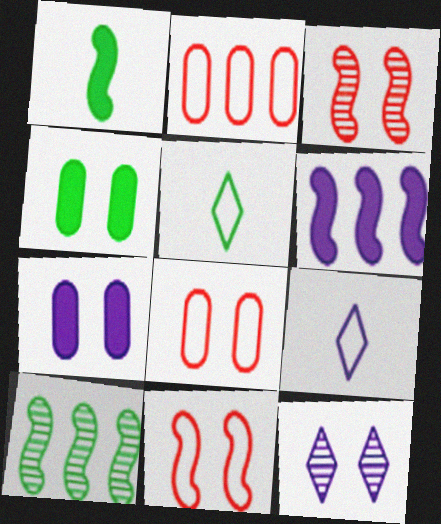[[1, 2, 12], 
[4, 5, 10], 
[4, 11, 12]]